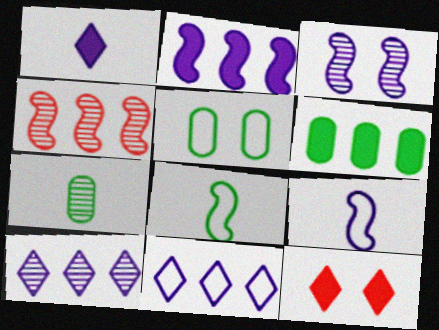[[1, 4, 5], 
[2, 3, 9], 
[3, 5, 12], 
[4, 6, 11], 
[5, 6, 7]]